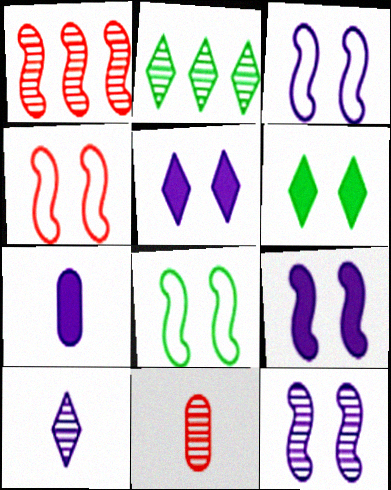[[2, 4, 7], 
[2, 11, 12], 
[3, 4, 8], 
[3, 9, 12]]